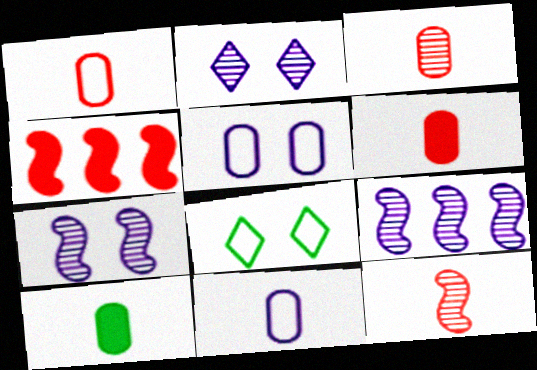[[1, 3, 6], 
[3, 10, 11], 
[6, 8, 9]]